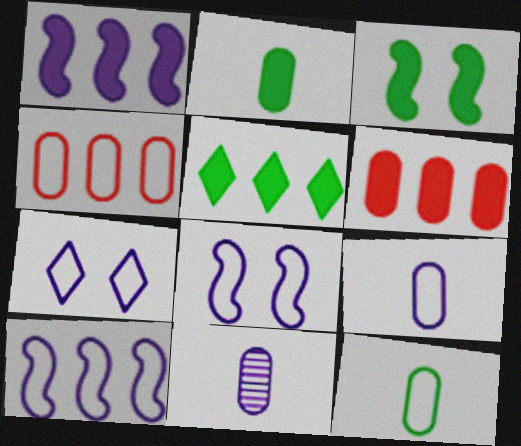[[1, 5, 6], 
[1, 7, 11], 
[2, 3, 5], 
[7, 9, 10]]